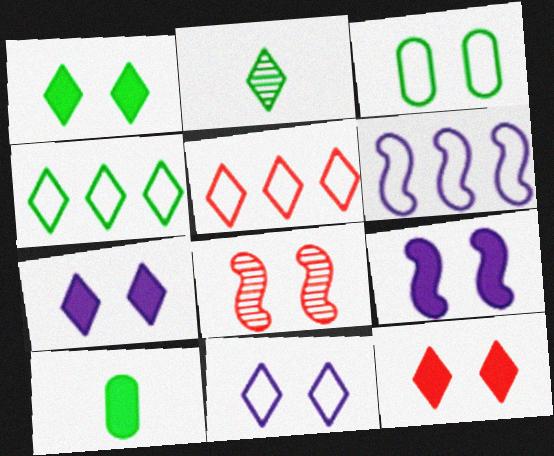[[1, 2, 4], 
[1, 7, 12], 
[2, 5, 7], 
[3, 7, 8]]